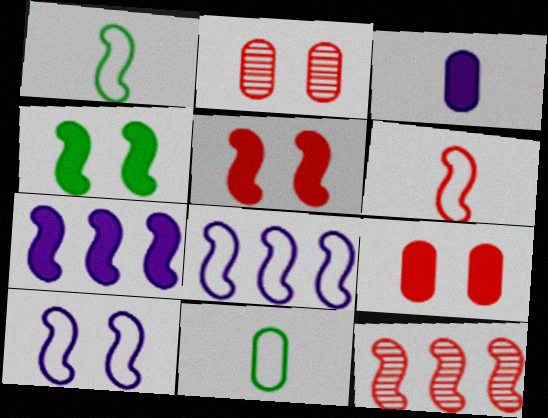[[5, 6, 12]]